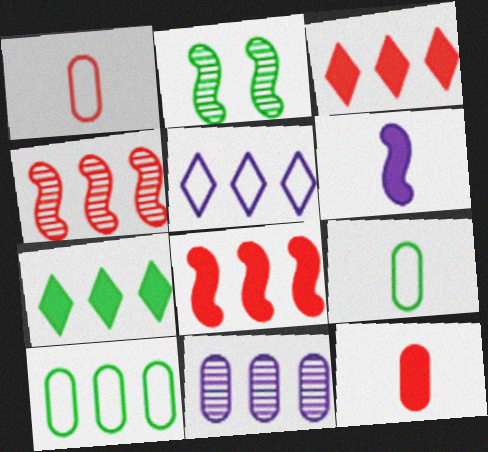[[2, 5, 12], 
[2, 7, 9]]